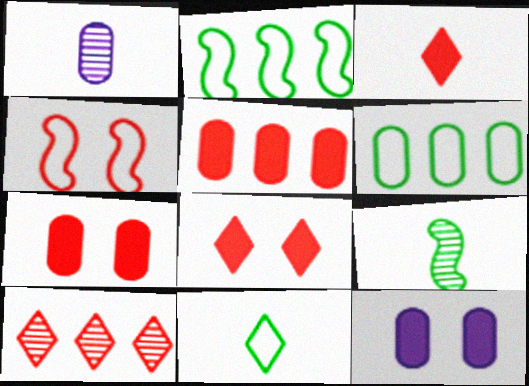[[1, 2, 8], 
[1, 6, 7]]